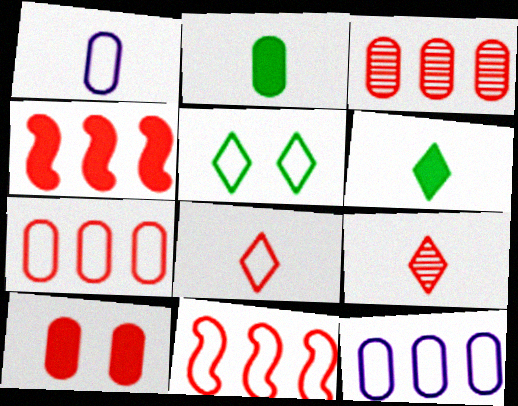[[1, 5, 11], 
[9, 10, 11]]